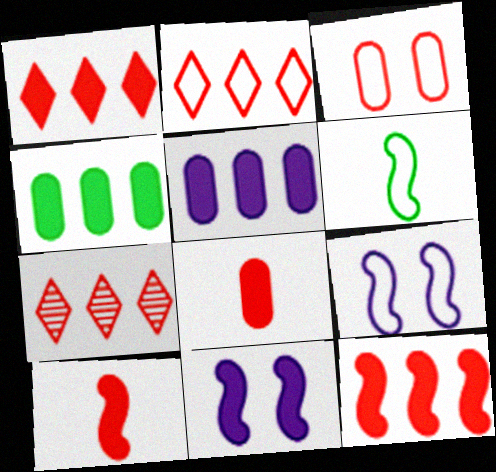[[1, 2, 7], 
[3, 7, 10]]